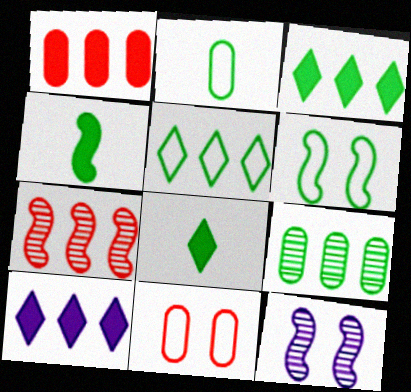[[2, 5, 6], 
[6, 8, 9]]